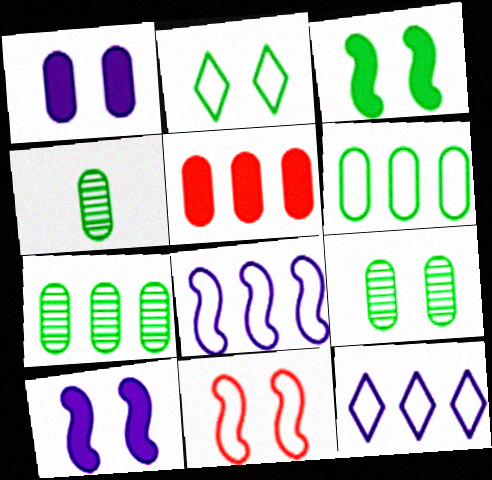[[2, 3, 9], 
[4, 7, 9]]